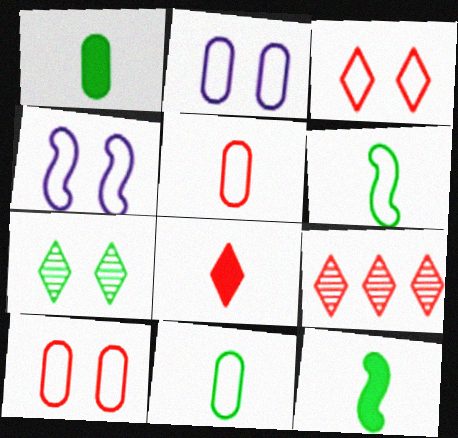[[1, 4, 9], 
[2, 9, 12], 
[3, 8, 9]]